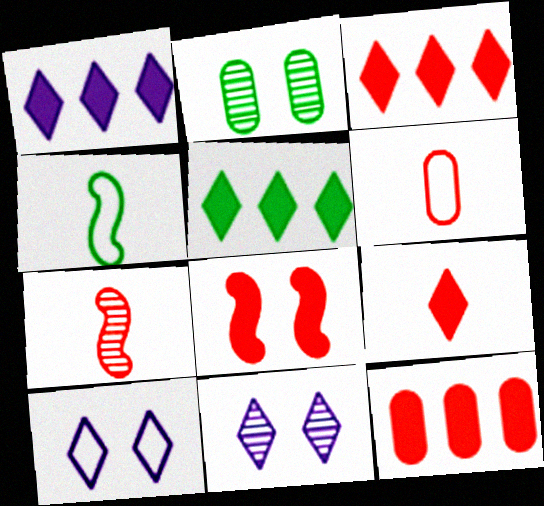[[1, 3, 5], 
[2, 4, 5], 
[2, 8, 10], 
[4, 11, 12], 
[6, 7, 9], 
[8, 9, 12]]